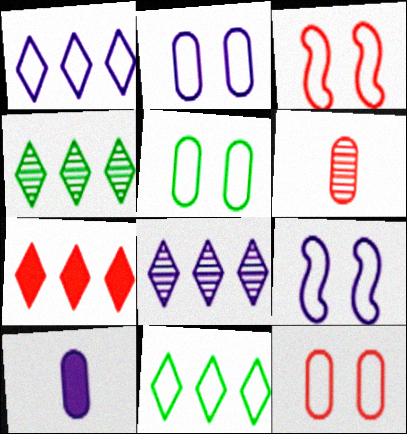[[1, 4, 7], 
[2, 5, 12], 
[3, 4, 10], 
[3, 6, 7], 
[7, 8, 11], 
[8, 9, 10]]